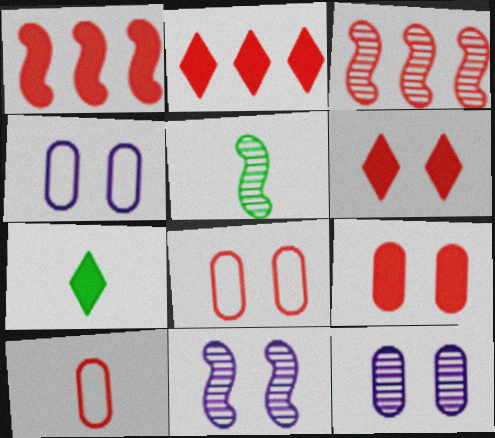[[2, 4, 5], 
[3, 4, 7], 
[3, 5, 11], 
[3, 6, 10]]